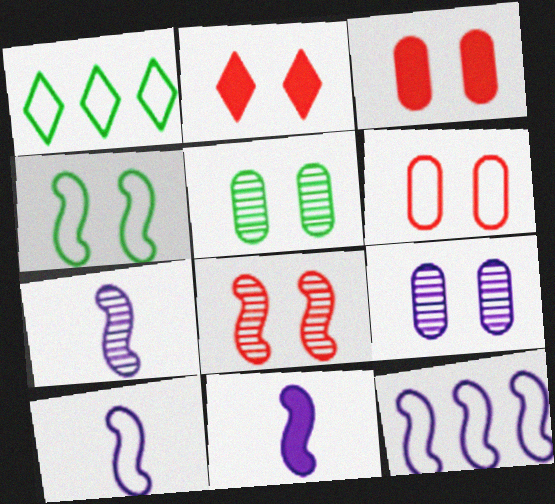[[1, 3, 7], 
[1, 6, 10], 
[2, 4, 9], 
[2, 6, 8], 
[7, 10, 11]]